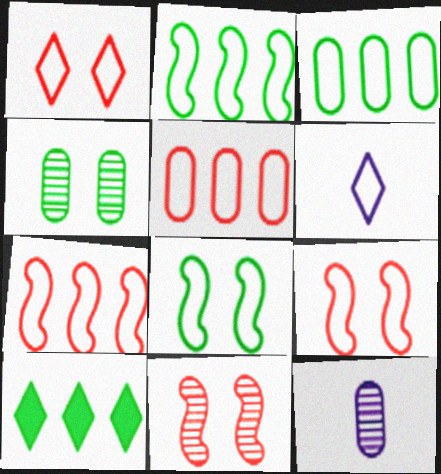[[3, 6, 9], 
[5, 6, 8], 
[9, 10, 12]]